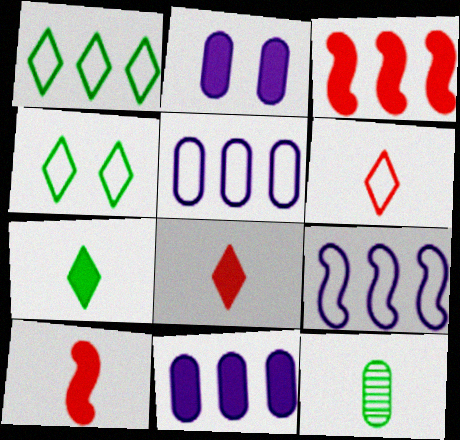[[2, 3, 7]]